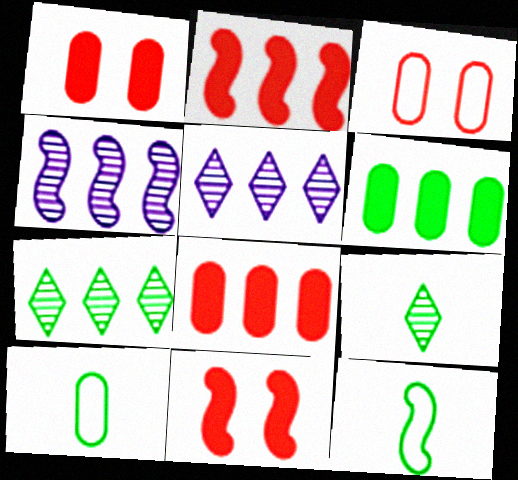[[1, 5, 12], 
[4, 11, 12], 
[5, 10, 11]]